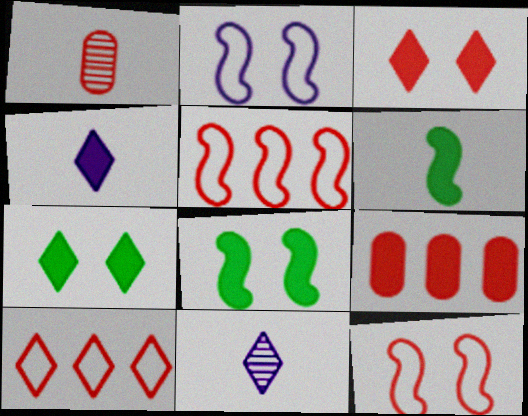[[1, 3, 5], 
[4, 8, 9], 
[7, 10, 11]]